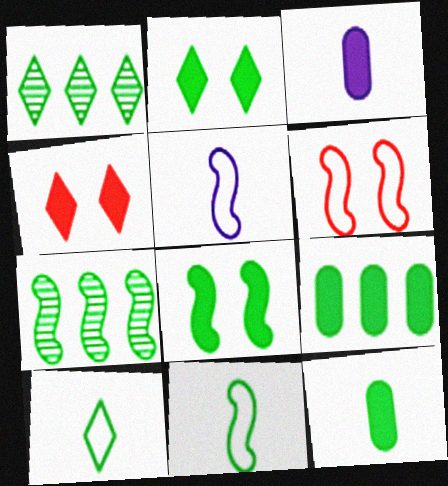[[1, 2, 10], 
[1, 3, 6], 
[7, 8, 11]]